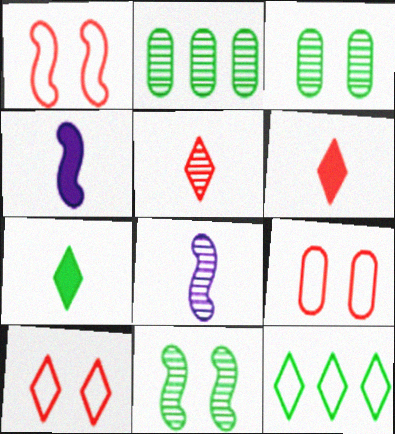[[1, 9, 10], 
[2, 4, 10]]